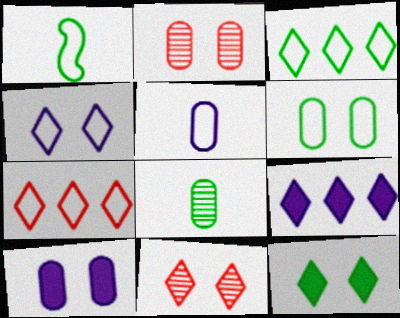[[1, 2, 9], 
[1, 3, 6], 
[2, 6, 10], 
[4, 11, 12]]